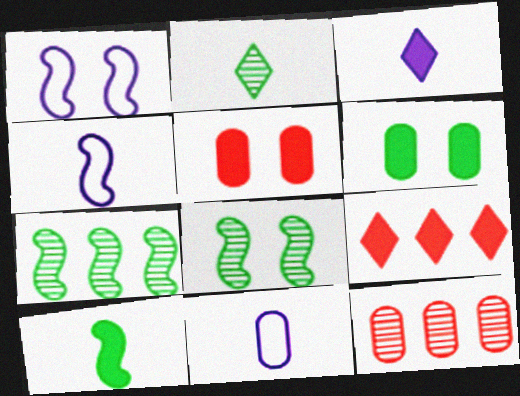[[6, 11, 12], 
[8, 9, 11]]